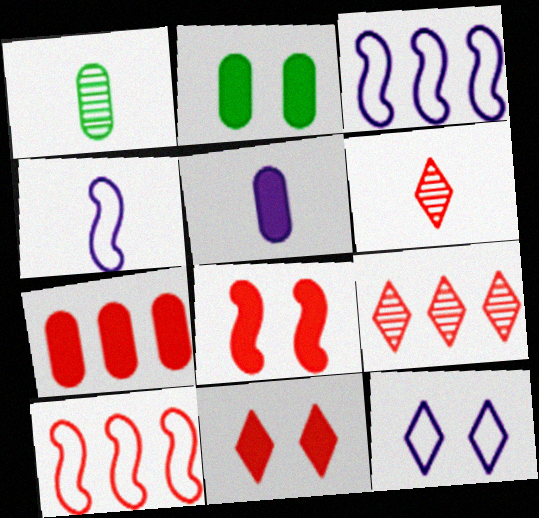[[1, 3, 11], 
[2, 3, 6], 
[2, 4, 9], 
[2, 5, 7], 
[7, 9, 10]]